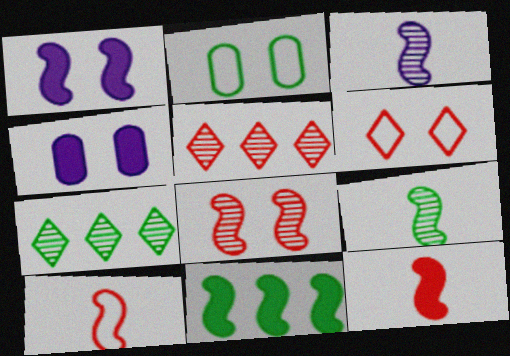[[1, 11, 12], 
[4, 7, 10]]